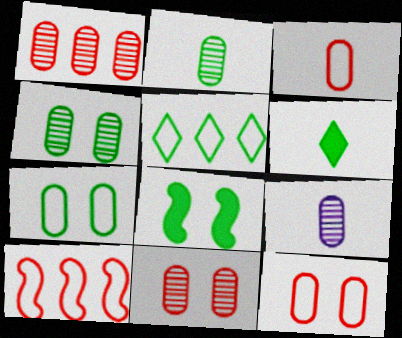[[1, 4, 9], 
[2, 5, 8]]